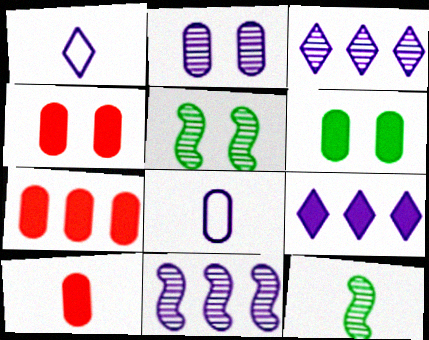[[1, 5, 7], 
[1, 10, 12], 
[4, 7, 10]]